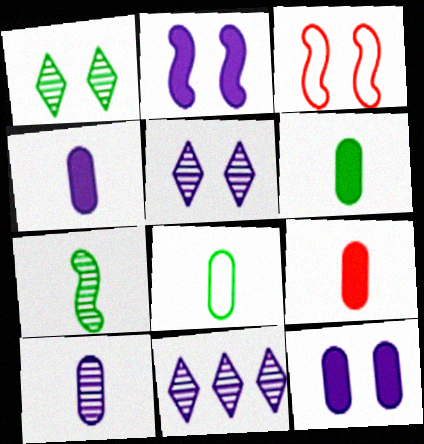[[1, 3, 12], 
[3, 6, 11], 
[4, 6, 9], 
[8, 9, 10]]